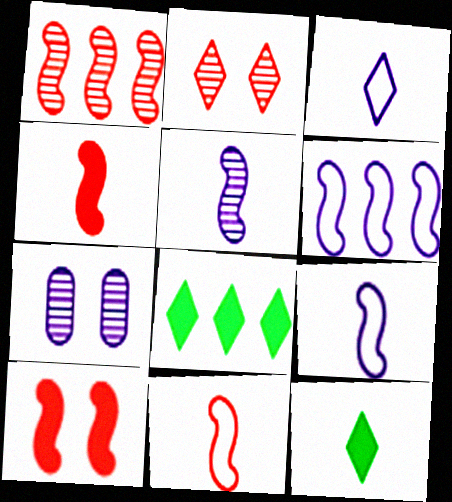[[1, 10, 11], 
[2, 3, 8], 
[7, 8, 11]]